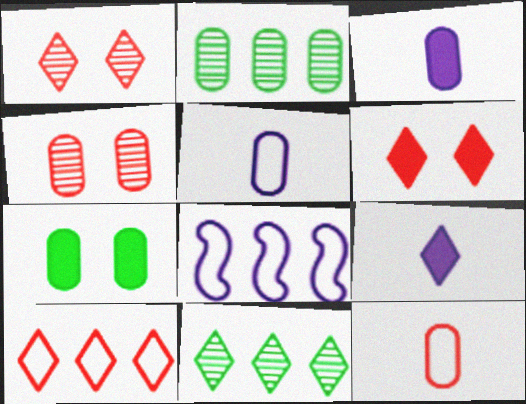[]